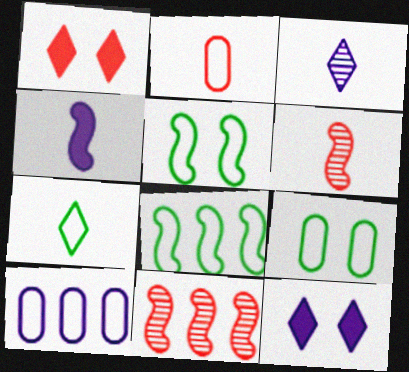[[1, 2, 11], 
[2, 9, 10], 
[4, 5, 11], 
[7, 8, 9]]